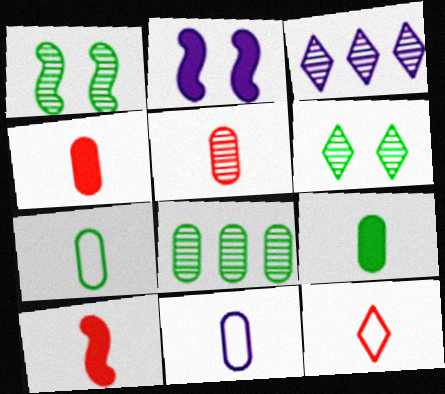[[1, 3, 5], 
[2, 3, 11], 
[2, 8, 12], 
[5, 9, 11], 
[5, 10, 12]]